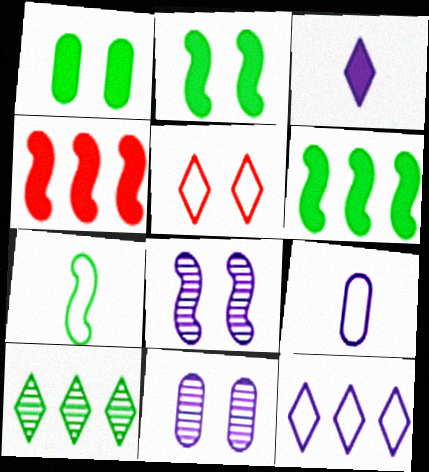[[1, 3, 4], 
[1, 5, 8], 
[1, 7, 10], 
[2, 5, 11], 
[3, 5, 10], 
[4, 7, 8]]